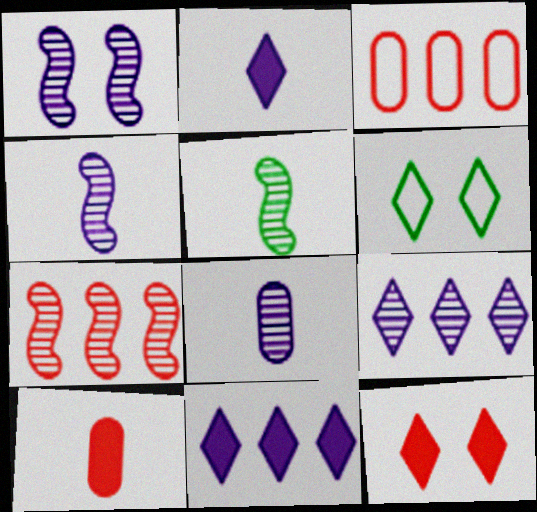[[1, 5, 7], 
[1, 8, 9]]